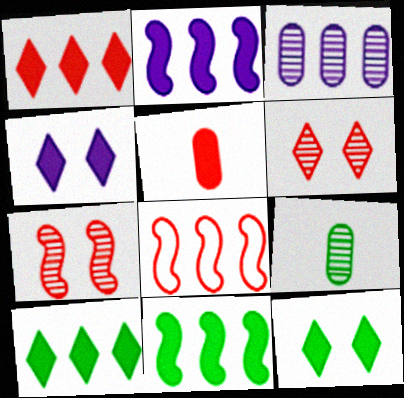[[2, 5, 12], 
[3, 8, 10], 
[4, 5, 11], 
[4, 8, 9], 
[5, 6, 8]]